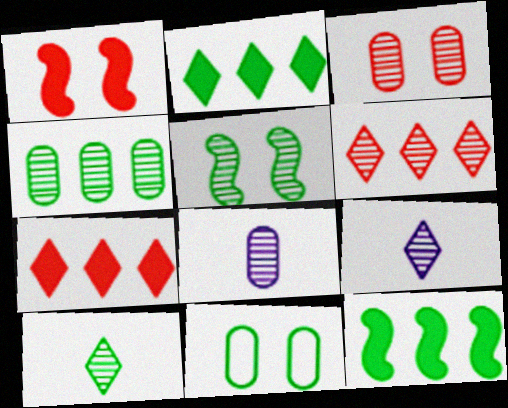[[3, 4, 8], 
[4, 5, 10], 
[5, 6, 8], 
[10, 11, 12]]